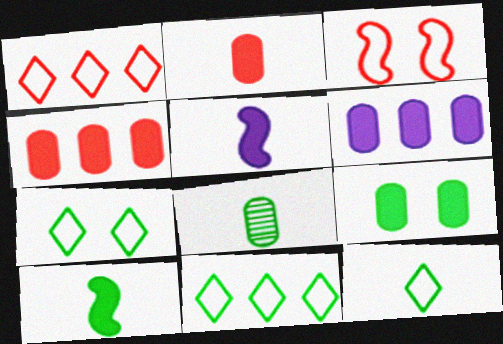[[2, 6, 9], 
[7, 11, 12], 
[8, 10, 12]]